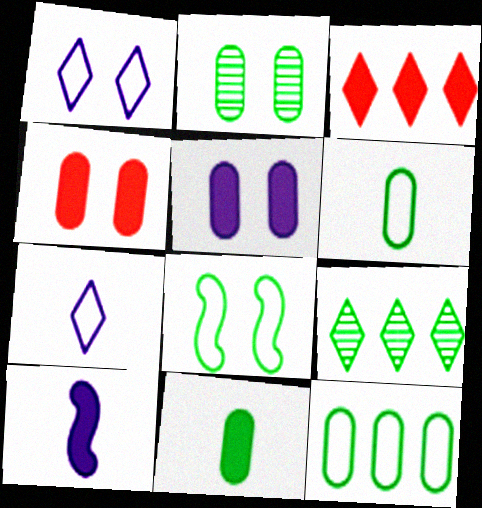[[2, 11, 12], 
[8, 9, 11]]